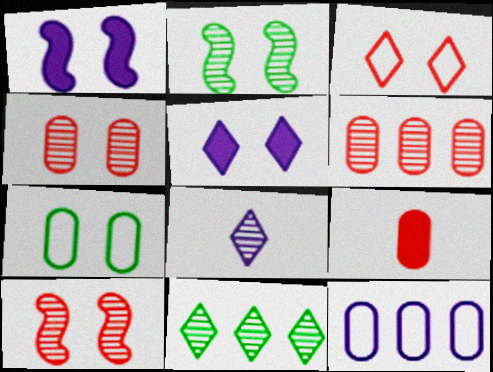[[1, 8, 12], 
[2, 6, 8], 
[5, 7, 10]]